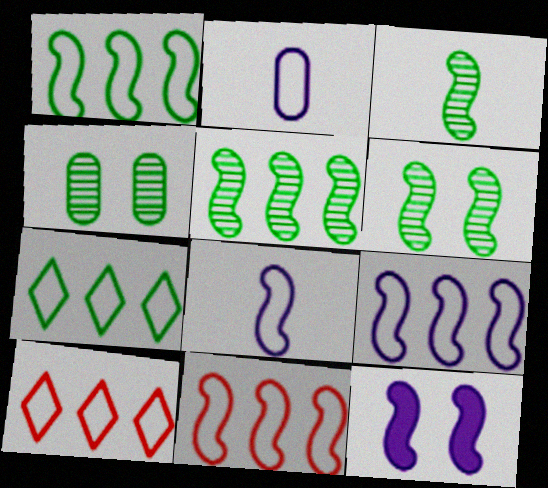[[1, 9, 11], 
[3, 5, 6], 
[3, 11, 12]]